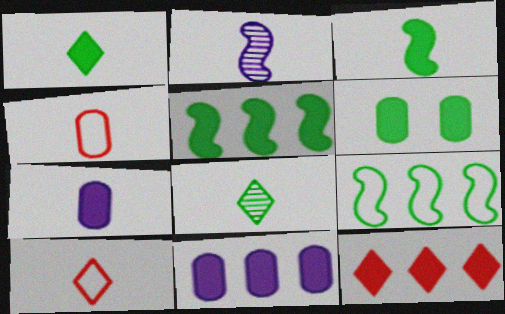[[1, 2, 4], 
[1, 5, 6], 
[5, 11, 12], 
[6, 8, 9]]